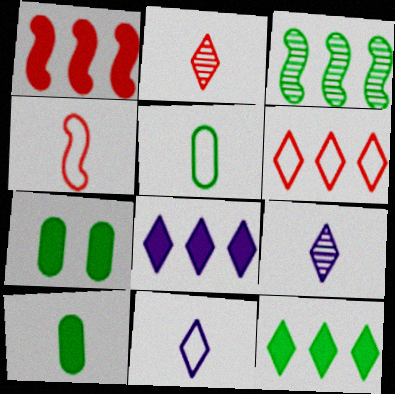[[4, 5, 11], 
[4, 9, 10]]